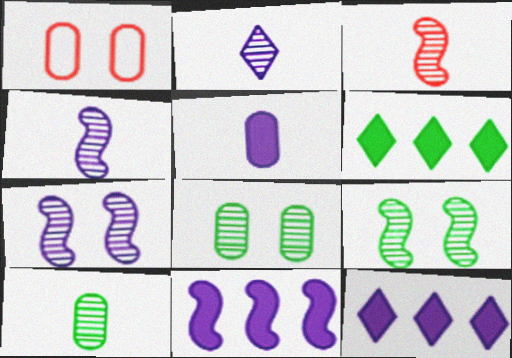[[1, 4, 6], 
[2, 3, 10]]